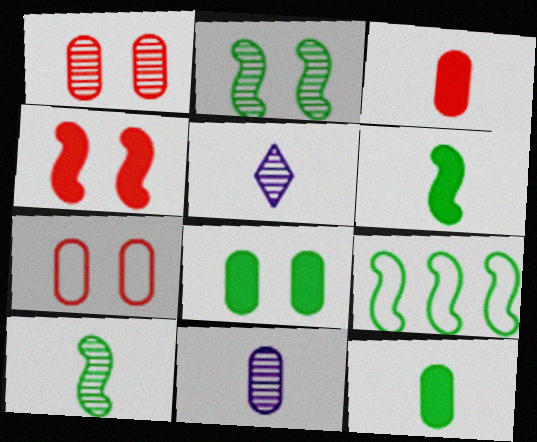[[2, 6, 9]]